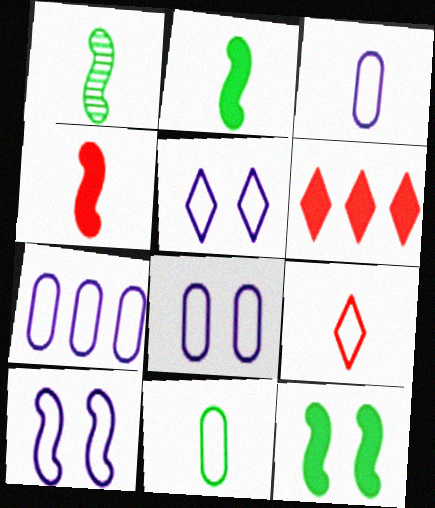[[1, 6, 8], 
[3, 7, 8], 
[5, 8, 10]]